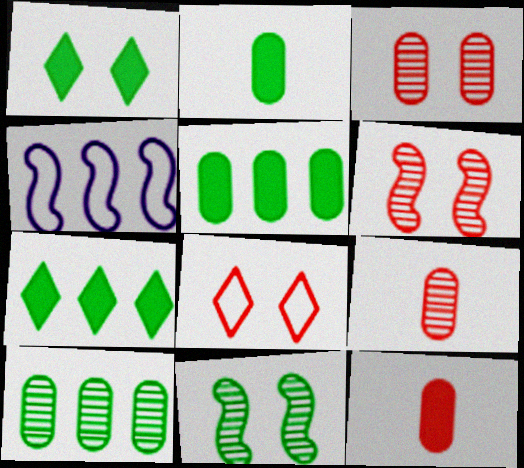[[1, 4, 9]]